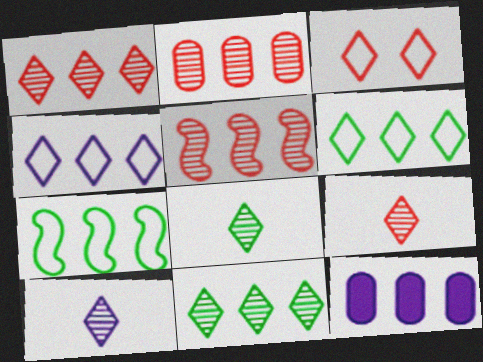[[1, 2, 5], 
[1, 7, 12], 
[5, 6, 12], 
[8, 9, 10]]